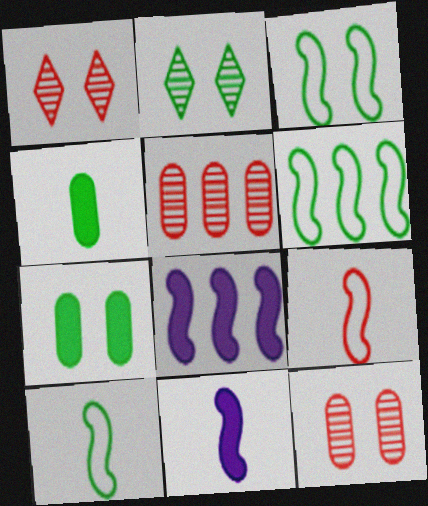[[2, 3, 7], 
[2, 4, 6], 
[3, 6, 10]]